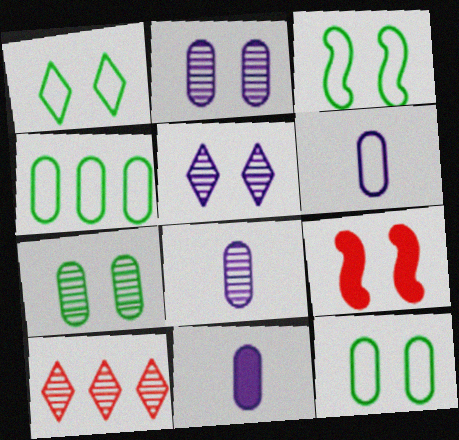[[1, 2, 9], 
[1, 3, 12], 
[3, 10, 11], 
[5, 9, 12], 
[6, 8, 11]]